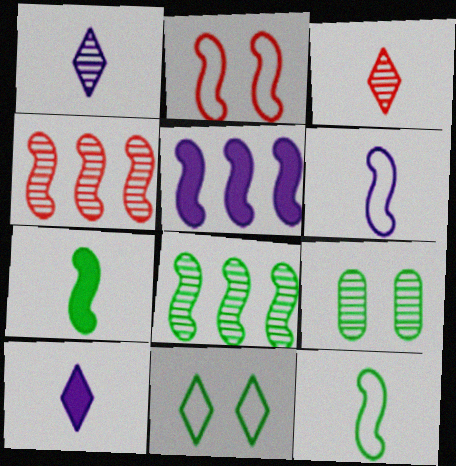[[1, 4, 9]]